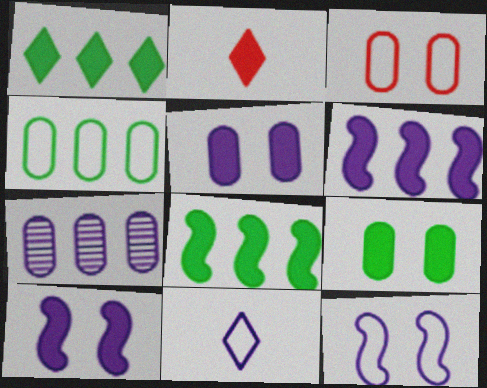[[2, 5, 8], 
[2, 6, 9], 
[7, 10, 11]]